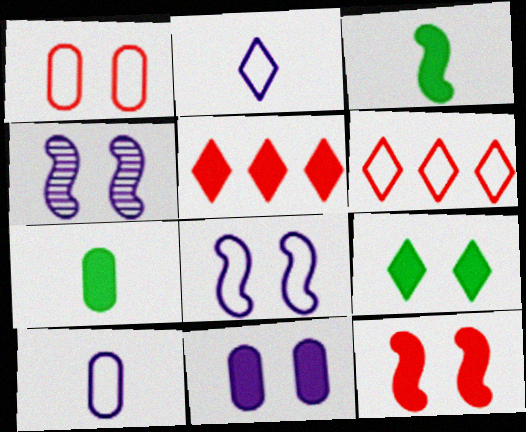[[1, 4, 9], 
[3, 5, 11], 
[4, 6, 7], 
[9, 11, 12]]